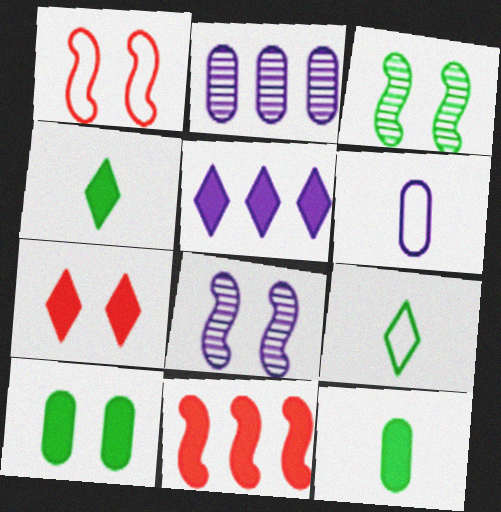[[1, 2, 4], 
[4, 5, 7], 
[5, 6, 8]]